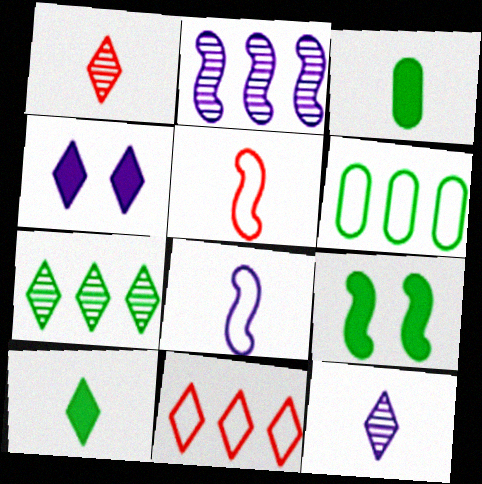[[1, 3, 8], 
[2, 5, 9], 
[3, 5, 12]]